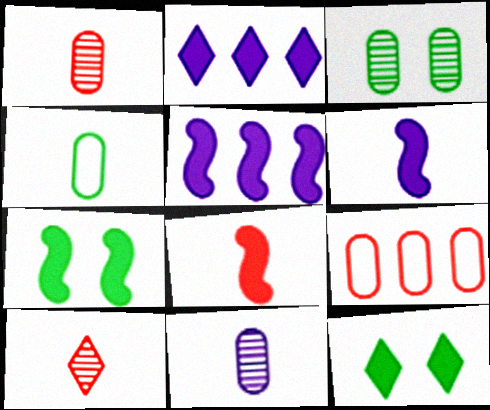[[4, 6, 10], 
[5, 7, 8]]